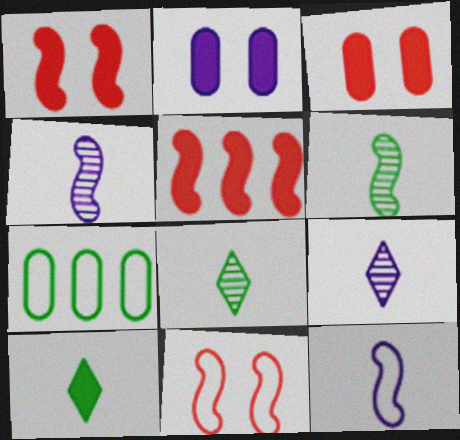[[1, 7, 9], 
[2, 5, 10]]